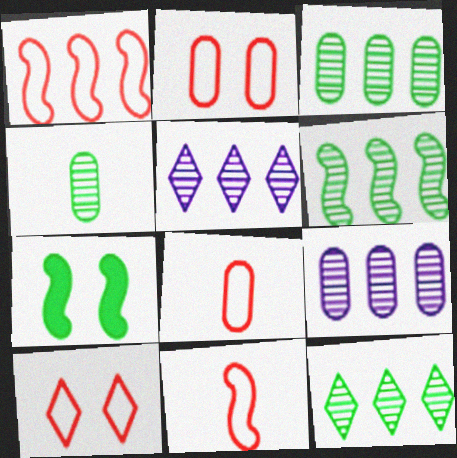[[1, 8, 10], 
[3, 6, 12], 
[5, 7, 8]]